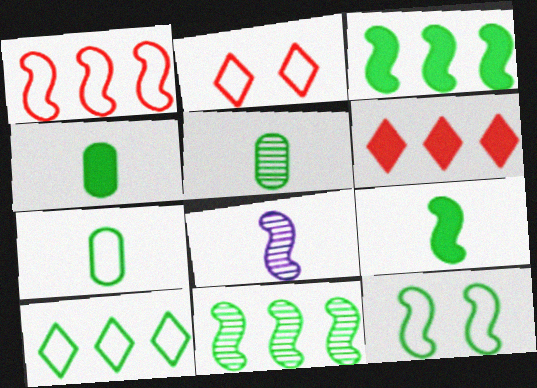[[4, 5, 7], 
[7, 10, 12], 
[9, 11, 12]]